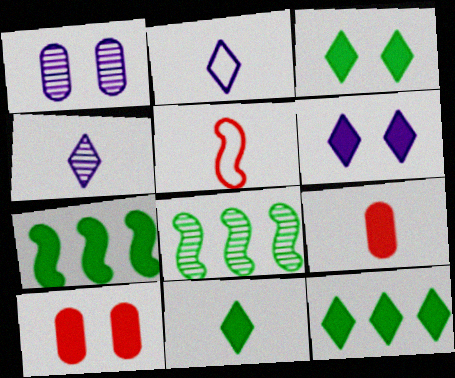[[1, 5, 12], 
[2, 8, 10], 
[3, 11, 12], 
[6, 7, 9]]